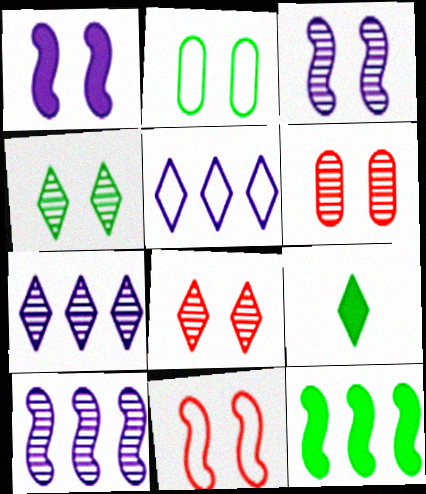[[1, 2, 8], 
[3, 4, 6], 
[5, 8, 9]]